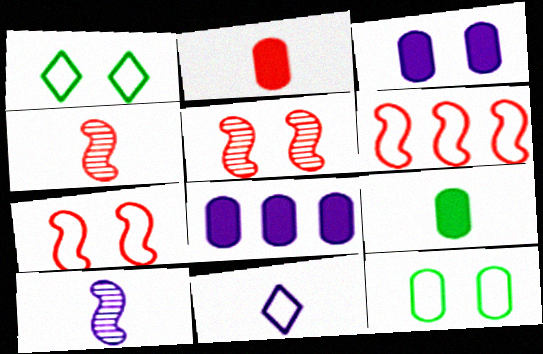[[1, 3, 5], 
[1, 4, 8], 
[4, 9, 11], 
[6, 11, 12]]